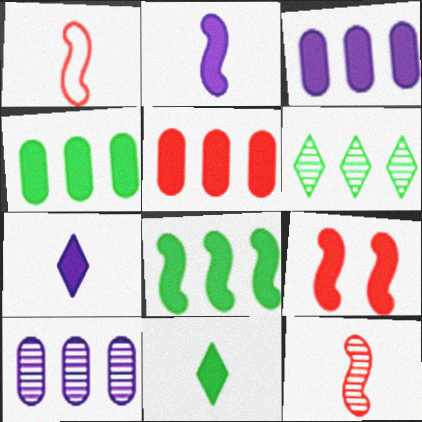[[2, 8, 9], 
[3, 4, 5], 
[3, 9, 11], 
[4, 7, 9]]